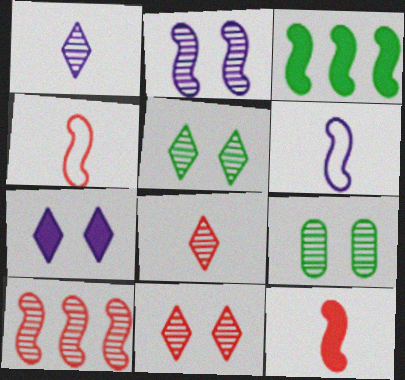[[1, 9, 10], 
[2, 3, 4], 
[2, 9, 11]]